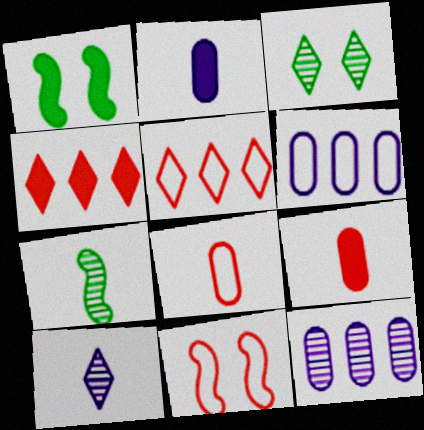[[1, 2, 4], 
[5, 8, 11]]